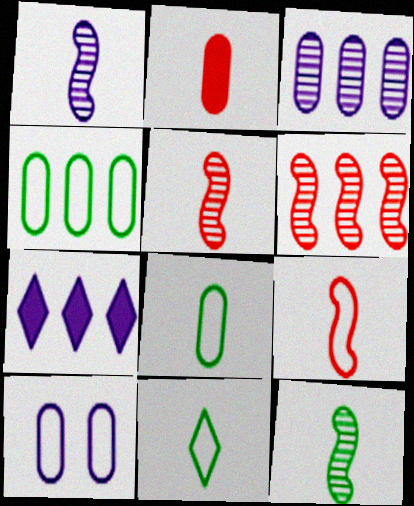[[1, 2, 11], 
[1, 5, 12], 
[1, 7, 10], 
[4, 6, 7]]